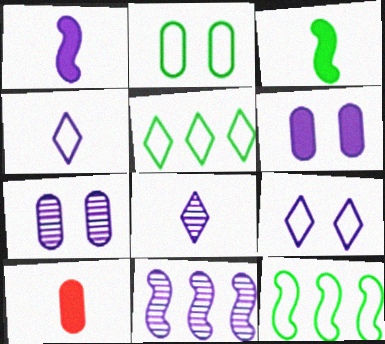[[4, 6, 11], 
[7, 8, 11]]